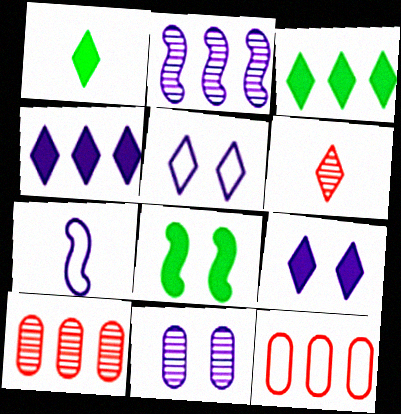[[2, 3, 12], 
[3, 5, 6], 
[4, 7, 11]]